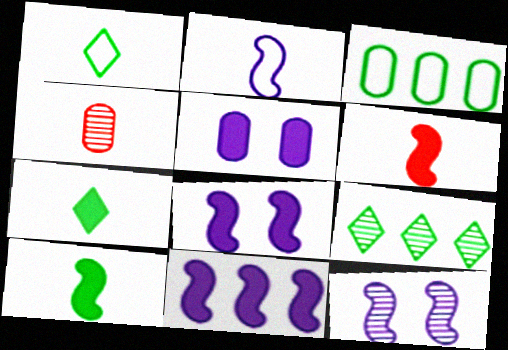[[2, 4, 7], 
[2, 11, 12], 
[3, 4, 5], 
[4, 9, 12]]